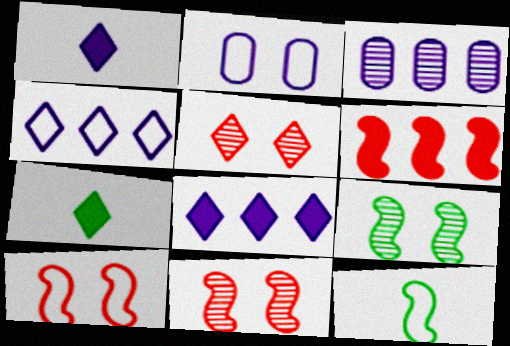[[3, 7, 10], 
[4, 5, 7]]